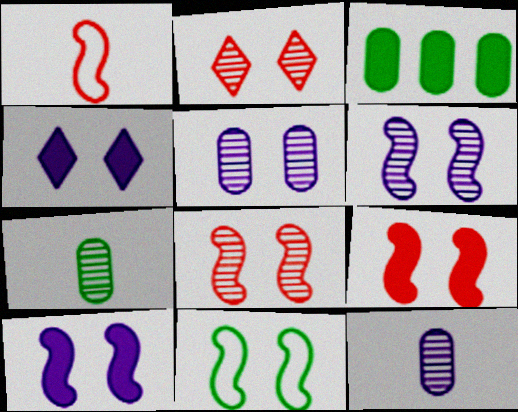[[6, 9, 11], 
[8, 10, 11]]